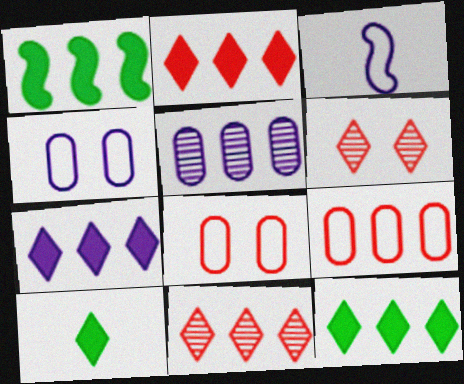[[2, 7, 12]]